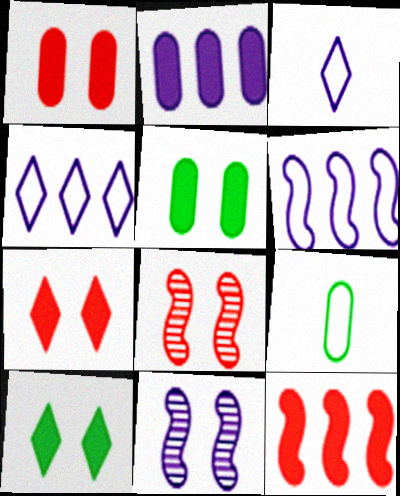[[2, 3, 11]]